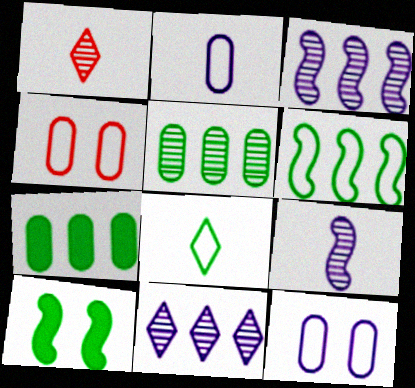[[5, 8, 10]]